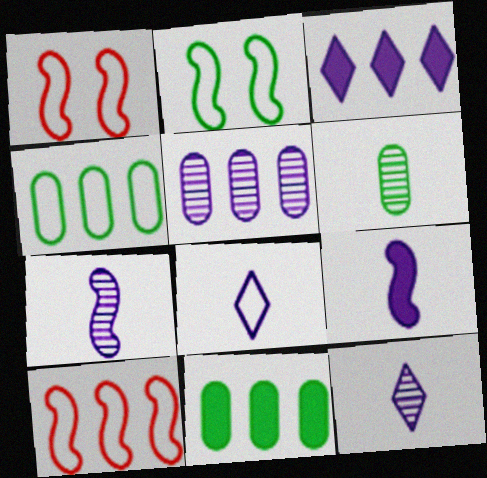[[1, 3, 6], 
[1, 4, 8], 
[1, 11, 12]]